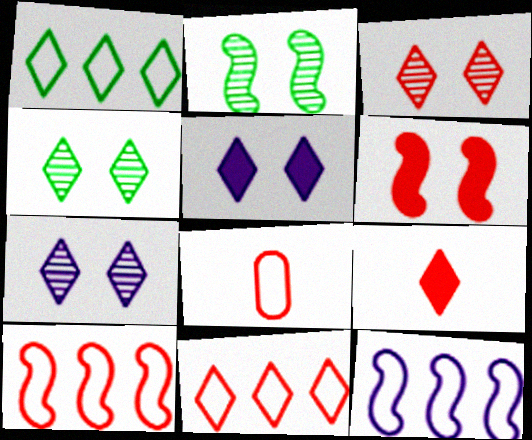[[1, 7, 9], 
[3, 4, 7], 
[3, 9, 11]]